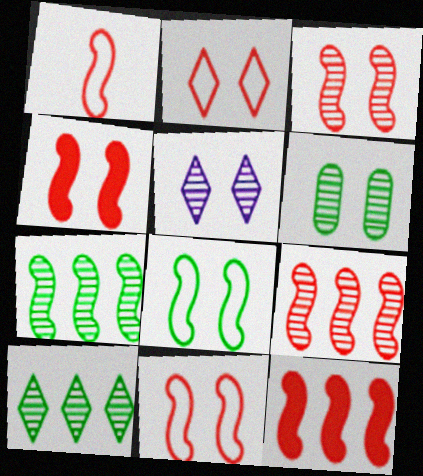[[1, 3, 12], 
[1, 4, 9], 
[3, 4, 11], 
[3, 5, 6]]